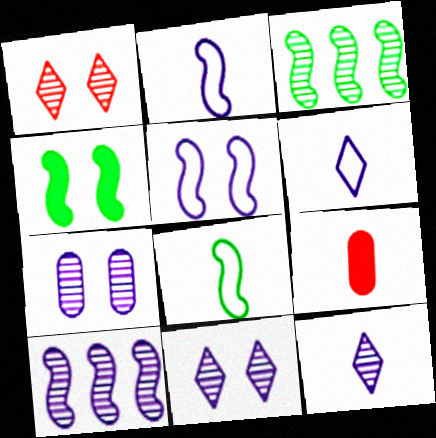[[3, 4, 8], 
[7, 10, 12], 
[8, 9, 12]]